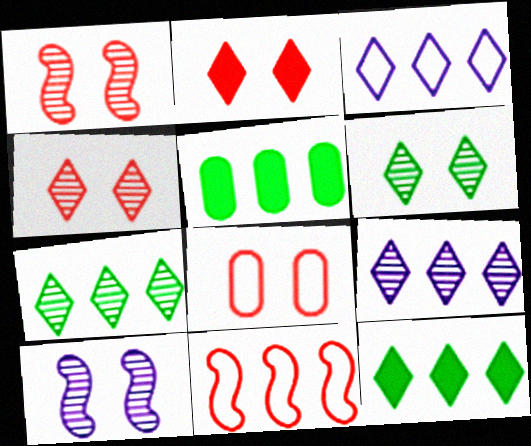[[1, 2, 8], 
[5, 9, 11]]